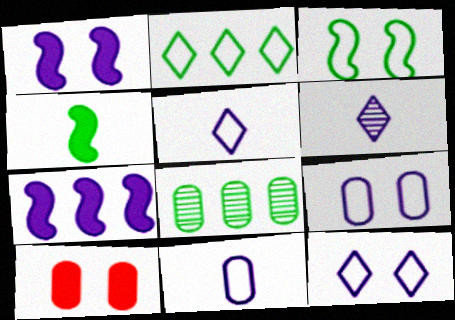[[6, 7, 9], 
[8, 10, 11]]